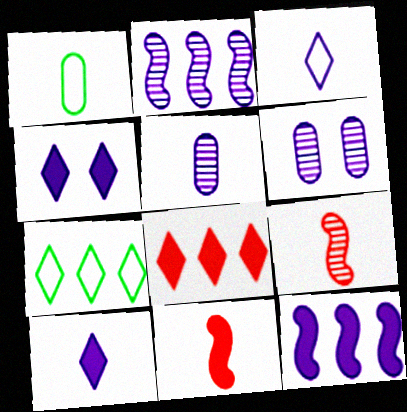[[1, 9, 10], 
[3, 6, 12], 
[6, 7, 11]]